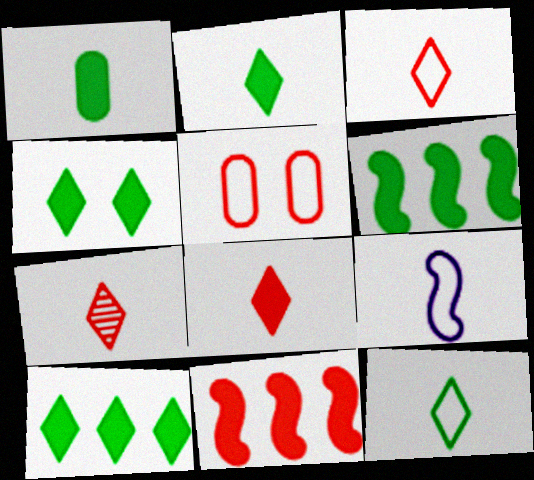[[1, 4, 6], 
[1, 7, 9], 
[2, 4, 10], 
[3, 7, 8], 
[5, 7, 11]]